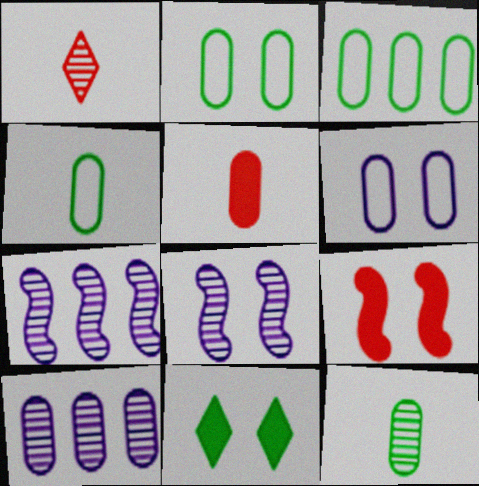[[2, 3, 4], 
[2, 5, 10]]